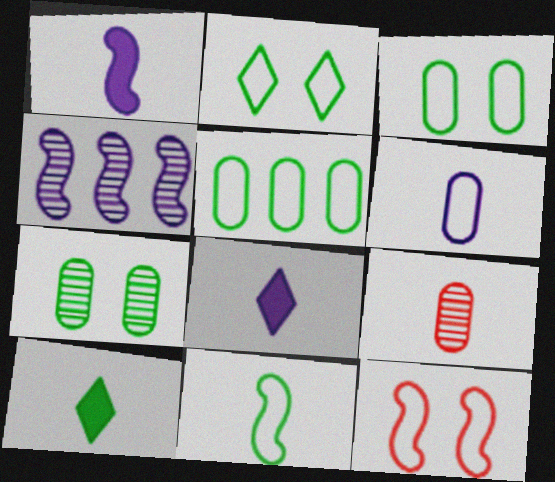[[2, 5, 11], 
[8, 9, 11]]